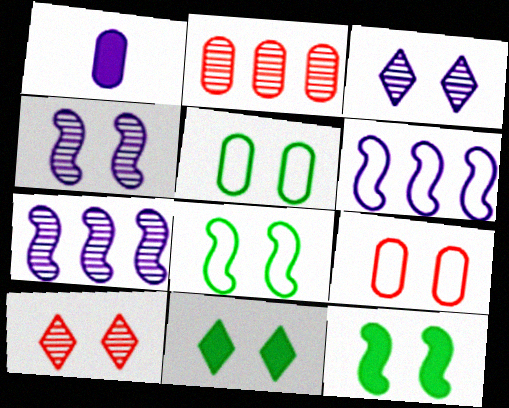[[1, 2, 5], 
[1, 3, 6], 
[3, 9, 12], 
[4, 9, 11]]